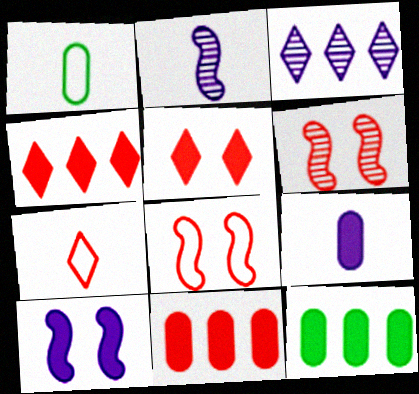[[6, 7, 11]]